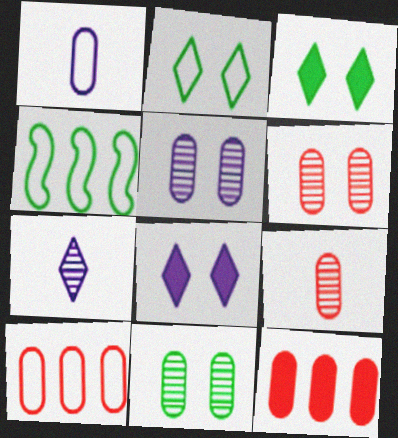[[1, 11, 12], 
[4, 8, 9], 
[5, 6, 11]]